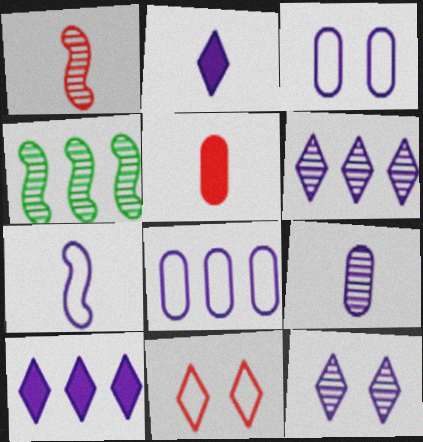[[2, 7, 9]]